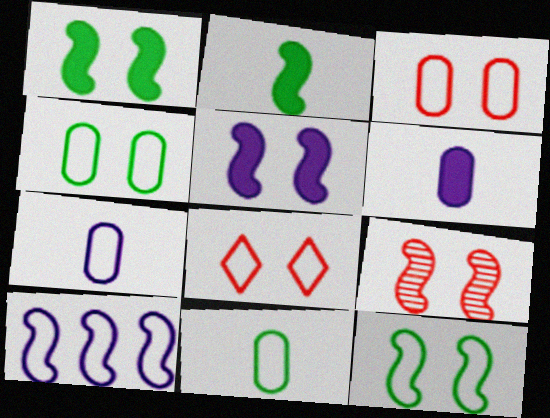[[2, 9, 10], 
[5, 9, 12], 
[8, 10, 11]]